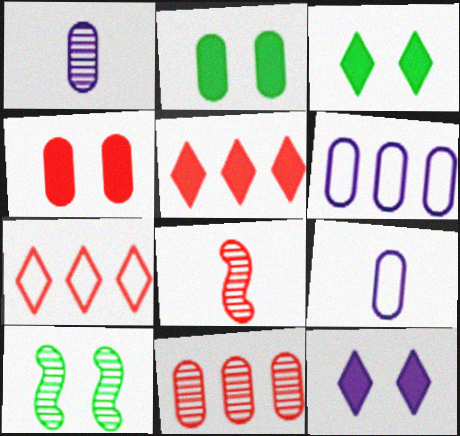[[2, 9, 11], 
[3, 6, 8], 
[4, 7, 8], 
[5, 9, 10]]